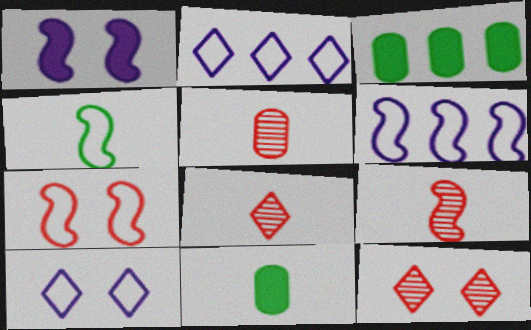[[3, 9, 10], 
[4, 6, 7], 
[5, 8, 9], 
[6, 11, 12]]